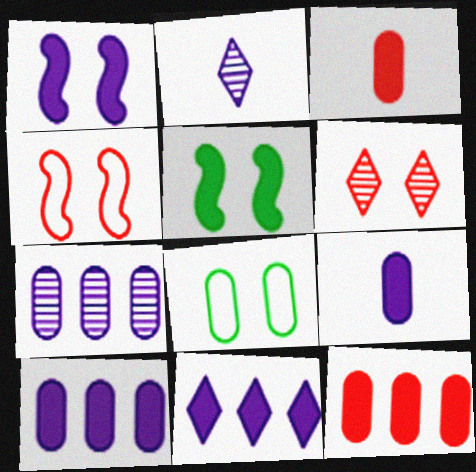[[1, 6, 8], 
[1, 9, 11], 
[3, 5, 11], 
[3, 7, 8]]